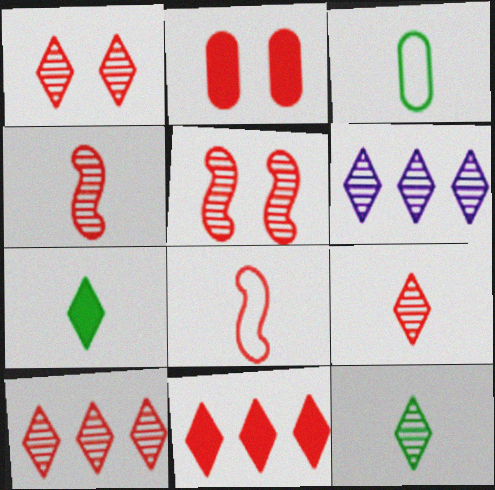[[1, 6, 12], 
[1, 9, 10], 
[2, 8, 10]]